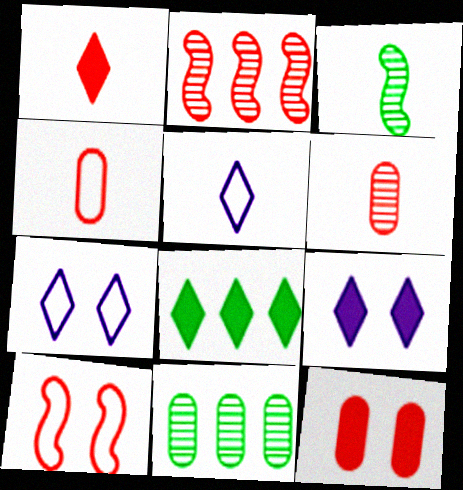[[1, 8, 9]]